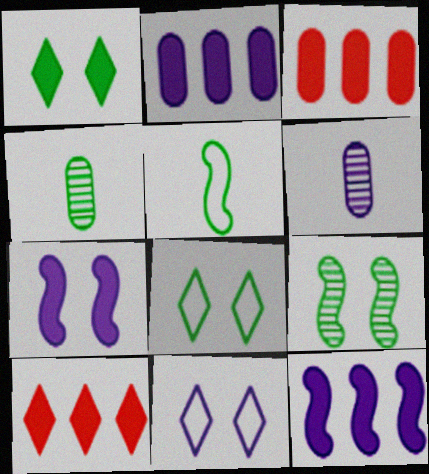[[6, 11, 12]]